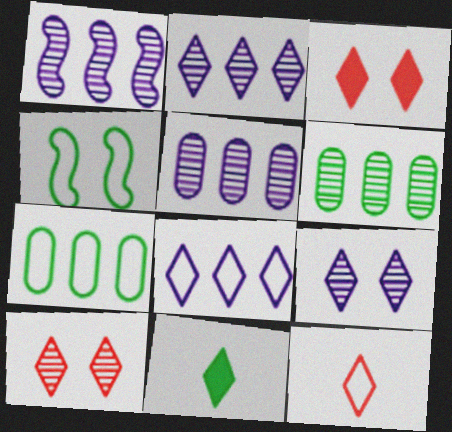[[1, 2, 5], 
[4, 6, 11], 
[8, 10, 11]]